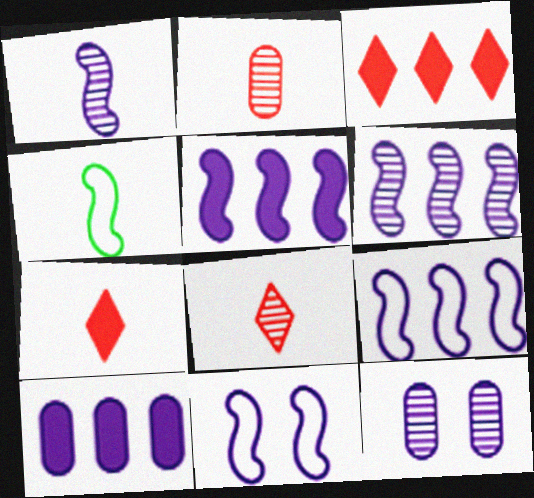[[1, 5, 11], 
[3, 4, 12], 
[5, 6, 9]]